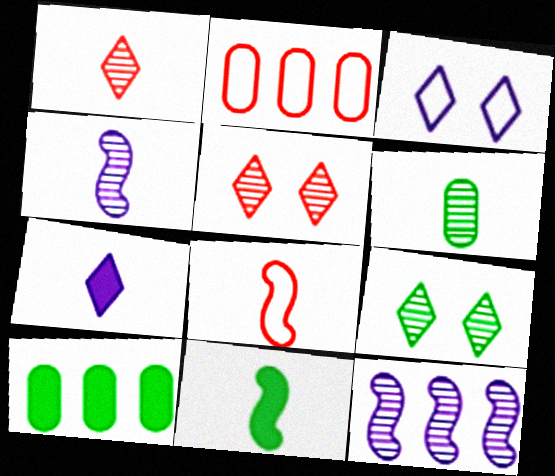[[1, 4, 6], 
[4, 8, 11], 
[5, 6, 12], 
[6, 7, 8]]